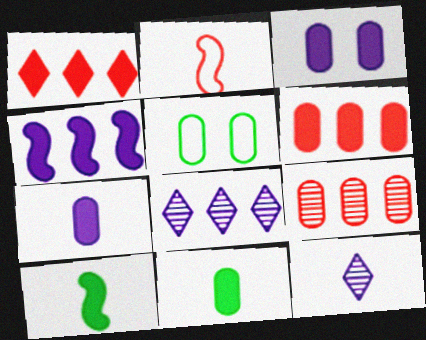[[1, 3, 10], 
[2, 11, 12], 
[3, 6, 11], 
[5, 7, 9]]